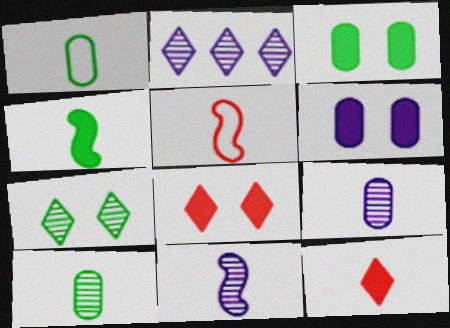[[1, 11, 12], 
[2, 3, 5], 
[4, 5, 11]]